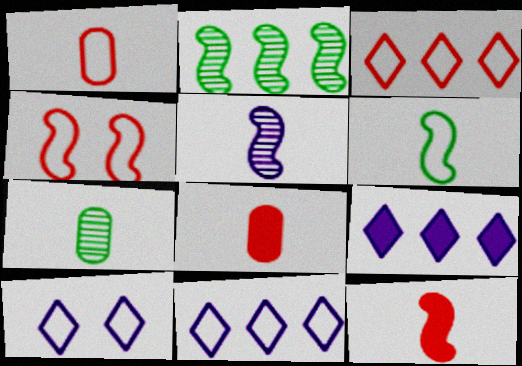[[1, 3, 4], 
[2, 8, 10], 
[4, 7, 9], 
[5, 6, 12]]